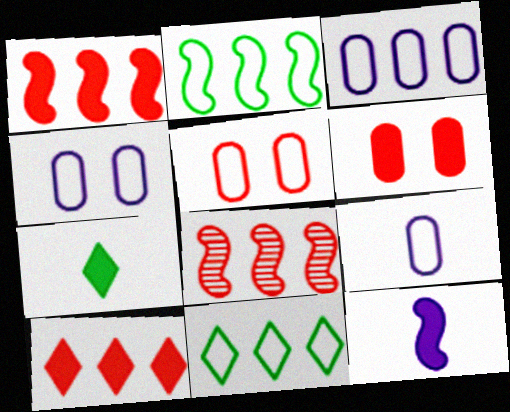[[3, 4, 9], 
[4, 7, 8]]